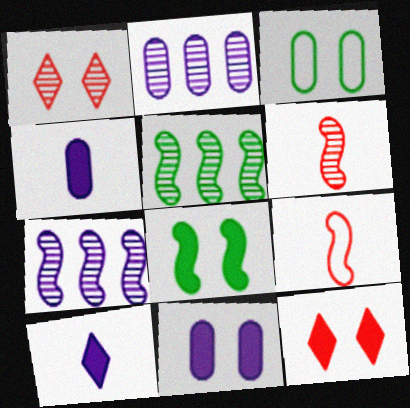[[7, 8, 9], 
[8, 11, 12]]